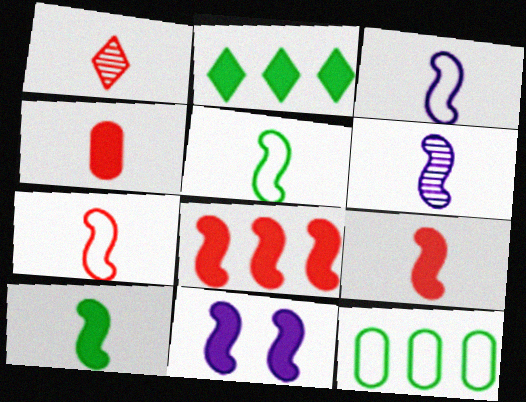[[1, 4, 7], 
[1, 11, 12], 
[2, 4, 11], 
[3, 5, 7], 
[5, 6, 9], 
[6, 7, 10], 
[8, 10, 11]]